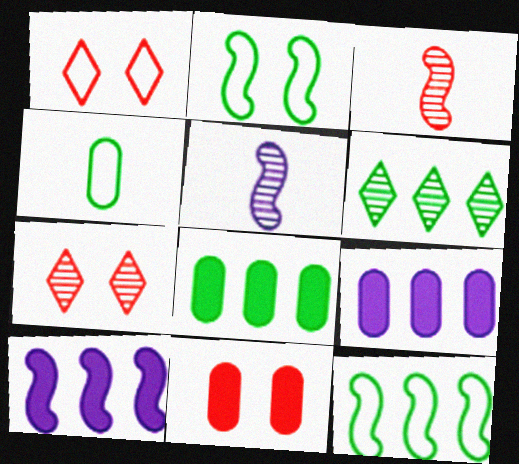[[1, 5, 8], 
[2, 3, 10], 
[4, 7, 10], 
[6, 8, 12]]